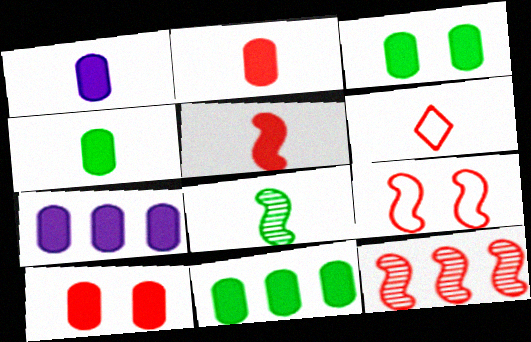[[1, 2, 4], 
[1, 6, 8], 
[1, 10, 11], 
[2, 3, 7], 
[3, 4, 11], 
[4, 7, 10], 
[5, 9, 12], 
[6, 10, 12]]